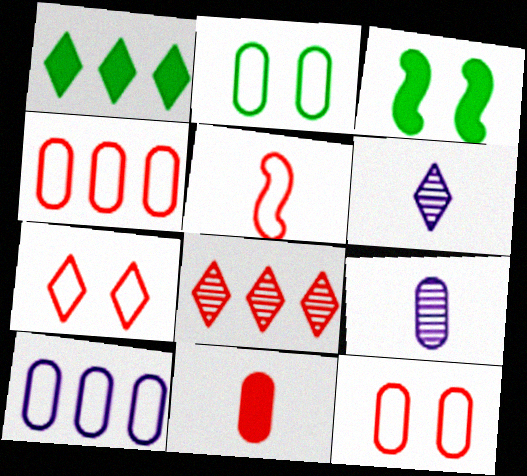[[1, 6, 7], 
[3, 4, 6], 
[4, 5, 7]]